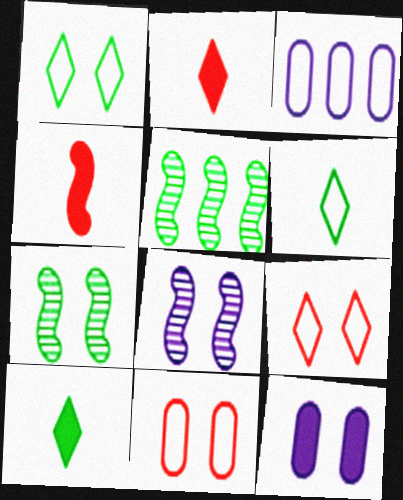[[2, 3, 7], 
[7, 9, 12]]